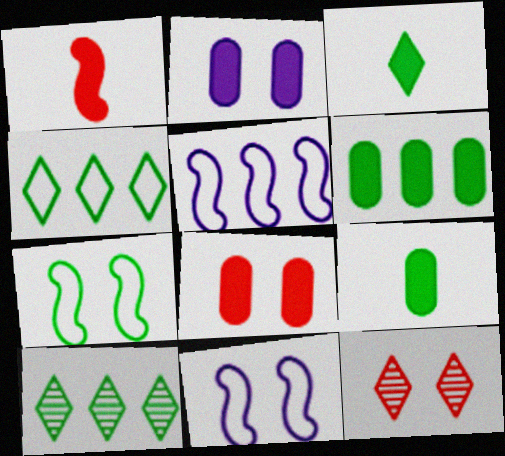[[2, 7, 12], 
[5, 9, 12], 
[7, 9, 10]]